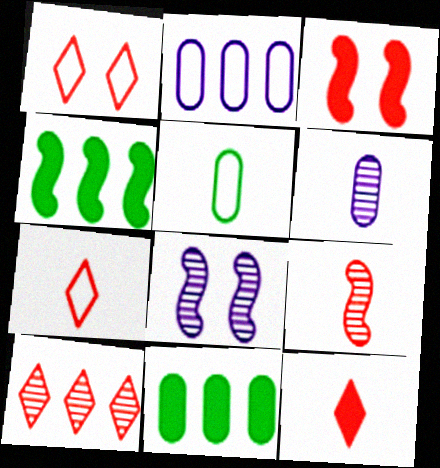[[1, 4, 6], 
[1, 10, 12], 
[2, 4, 10], 
[7, 8, 11]]